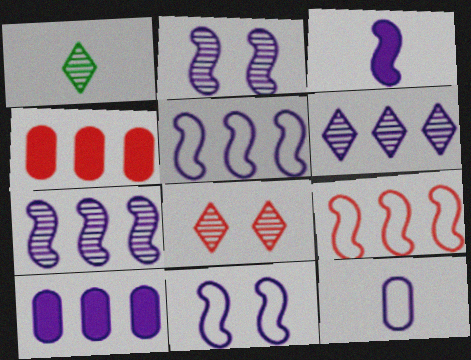[[1, 4, 11], 
[1, 6, 8], 
[2, 3, 5], 
[3, 7, 11], 
[5, 6, 10]]